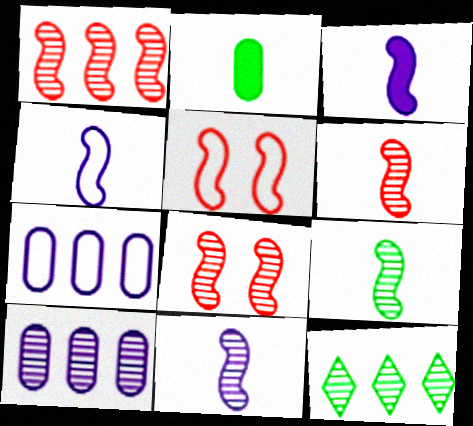[[1, 6, 8], 
[1, 10, 12], 
[3, 4, 11], 
[6, 9, 11]]